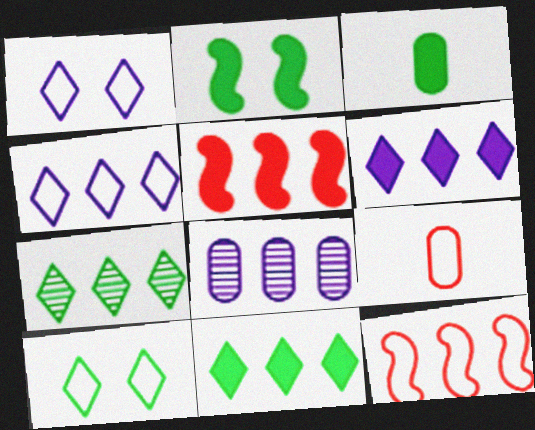[[2, 3, 11], 
[8, 11, 12]]